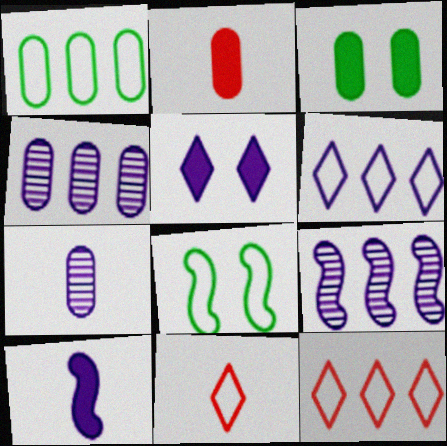[[3, 9, 11]]